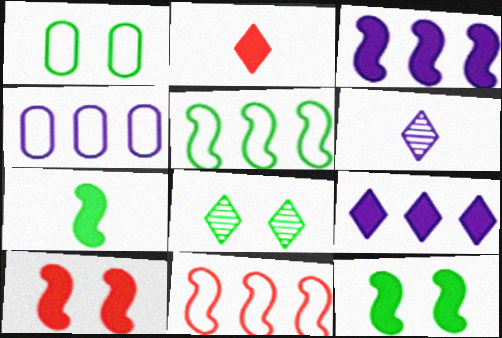[[1, 8, 12], 
[3, 7, 10]]